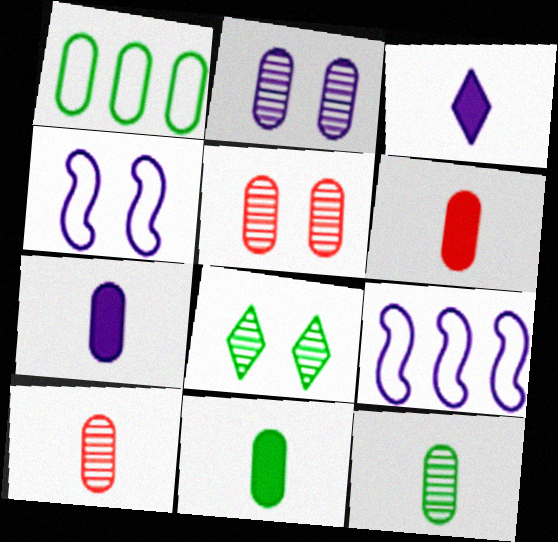[[1, 2, 6], 
[1, 5, 7], 
[2, 3, 9], 
[6, 7, 11], 
[6, 8, 9]]